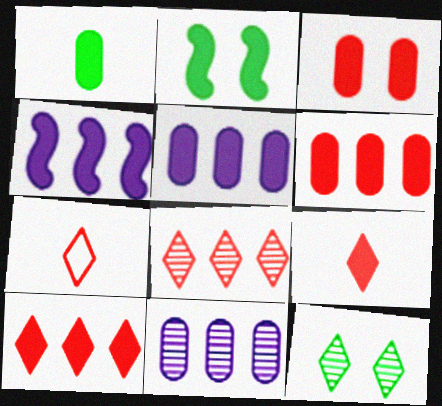[[1, 3, 5], 
[2, 5, 9], 
[2, 7, 11]]